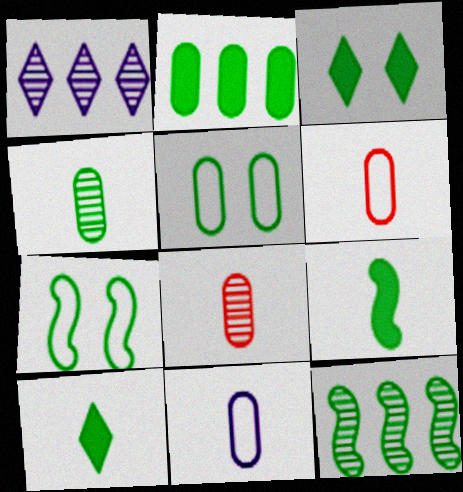[[2, 3, 9], 
[2, 4, 5], 
[5, 10, 12], 
[7, 9, 12]]